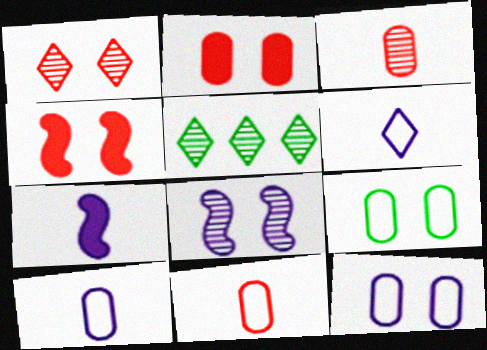[[3, 5, 8], 
[4, 5, 10]]